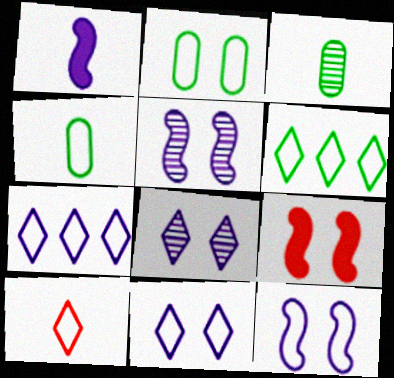[[1, 3, 10], 
[2, 8, 9], 
[3, 7, 9], 
[6, 10, 11]]